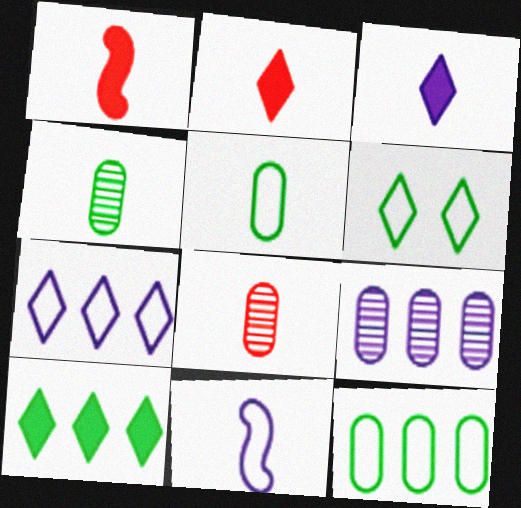[[1, 6, 9], 
[2, 4, 11]]